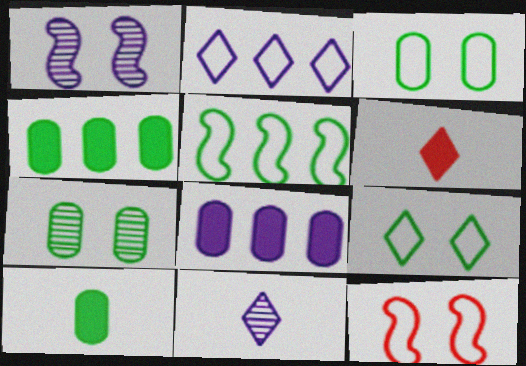[[4, 11, 12]]